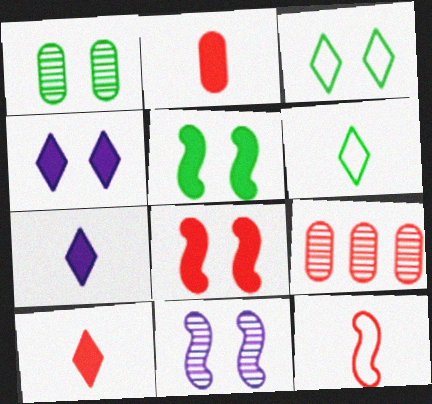[[1, 3, 5]]